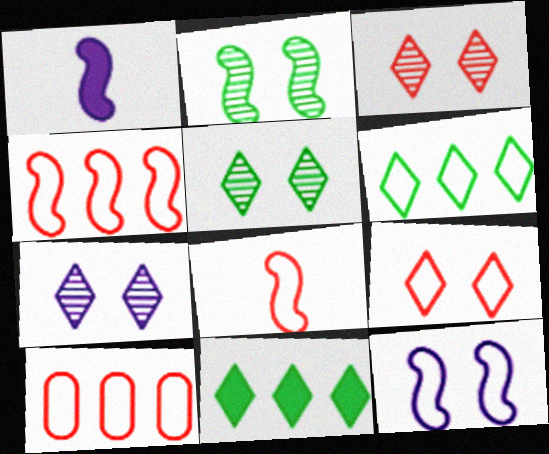[[1, 2, 4], 
[1, 5, 10], 
[3, 5, 7], 
[8, 9, 10]]